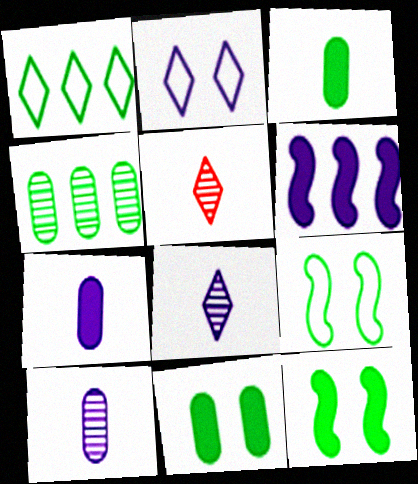[[2, 6, 10]]